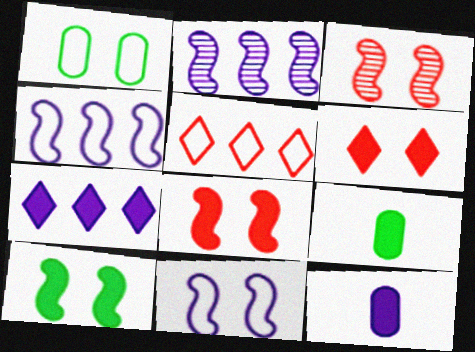[[3, 10, 11], 
[7, 8, 9]]